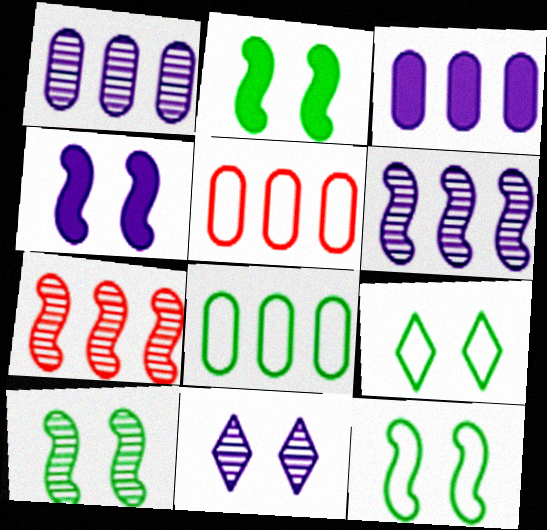[[2, 10, 12]]